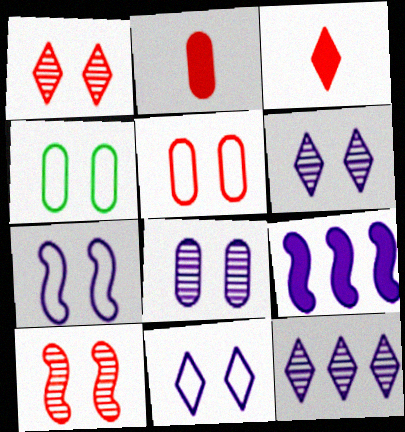[]